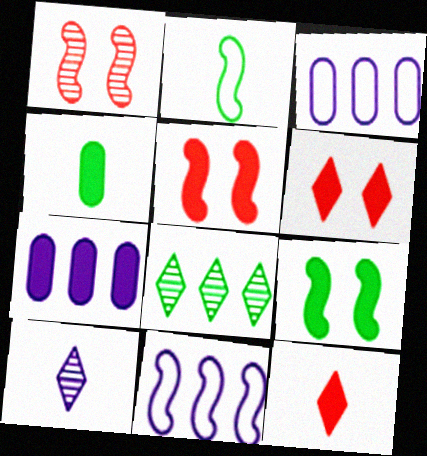[[7, 9, 12]]